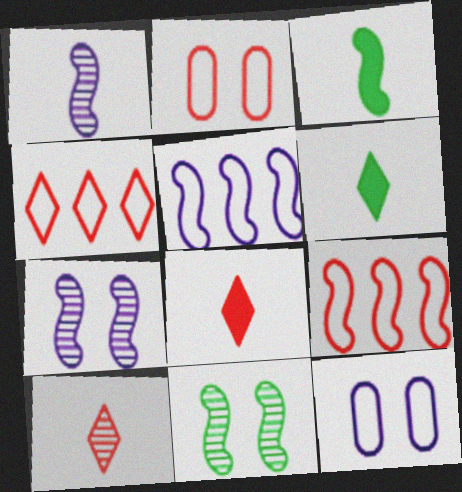[[3, 7, 9]]